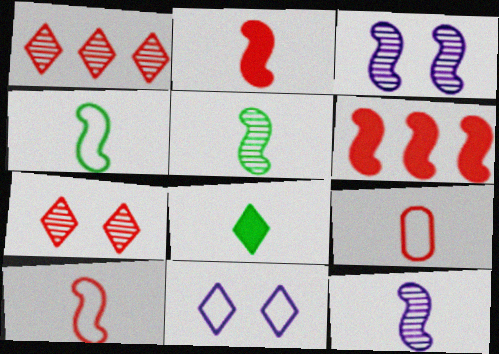[[1, 8, 11], 
[2, 4, 12], 
[3, 4, 6], 
[6, 7, 9], 
[8, 9, 12]]